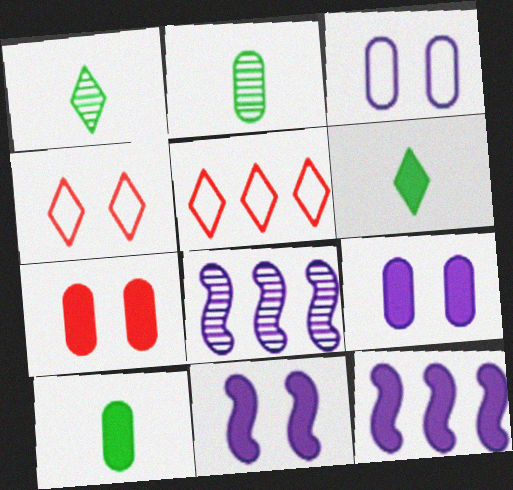[[2, 4, 12], 
[2, 5, 11], 
[4, 8, 10], 
[6, 7, 12]]